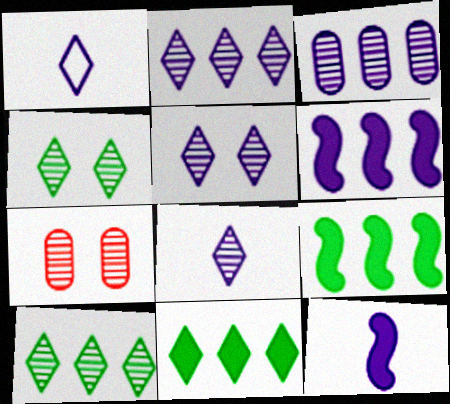[[1, 7, 9], 
[2, 5, 8]]